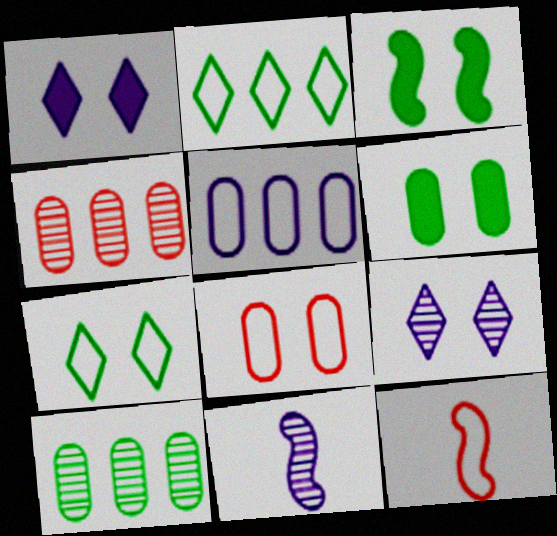[[1, 5, 11], 
[1, 10, 12], 
[3, 8, 9], 
[5, 7, 12]]